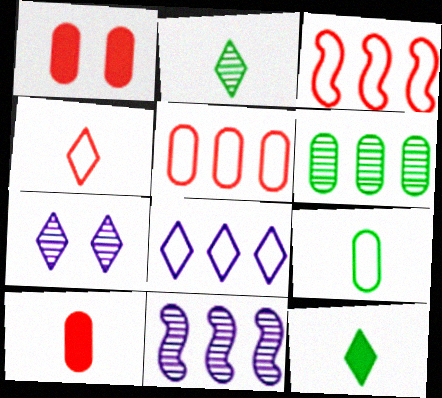[]